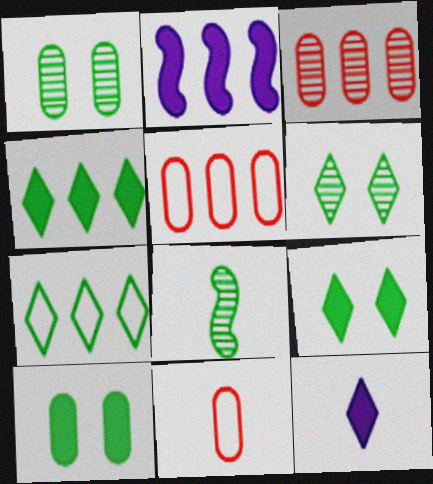[[2, 3, 7], 
[2, 6, 11], 
[7, 8, 10], 
[8, 11, 12]]